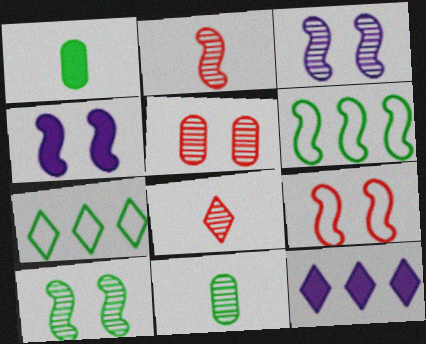[[1, 7, 10], 
[2, 4, 6], 
[4, 9, 10], 
[9, 11, 12]]